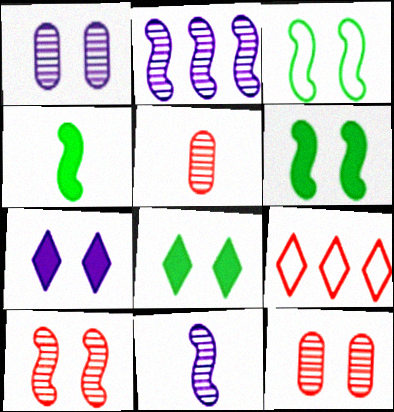[[1, 4, 9], 
[3, 7, 12]]